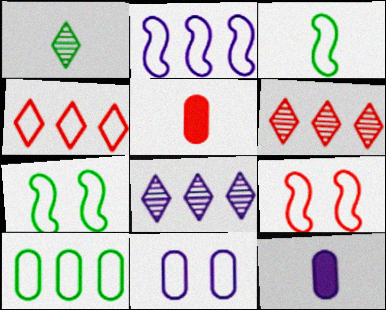[[2, 3, 9], 
[2, 4, 10], 
[3, 4, 11], 
[5, 6, 9], 
[5, 7, 8], 
[6, 7, 12]]